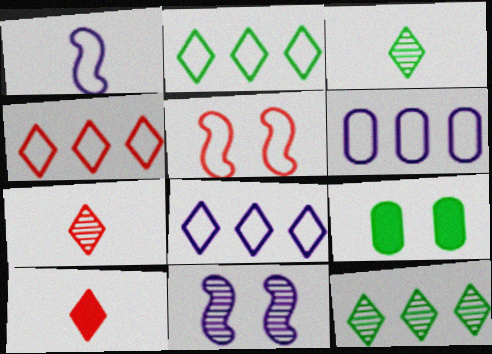[[2, 4, 8]]